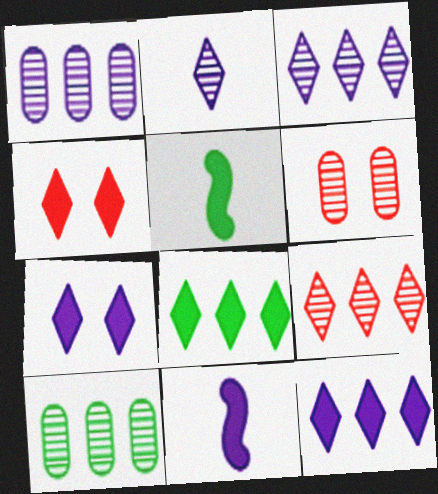[]